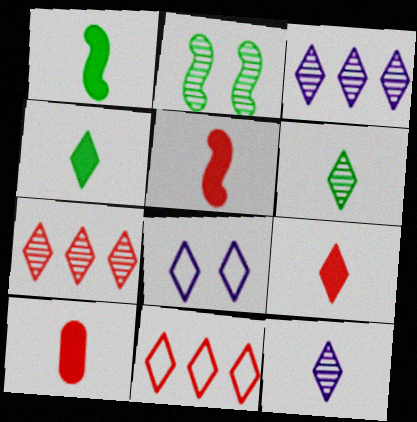[[4, 7, 8], 
[5, 9, 10]]